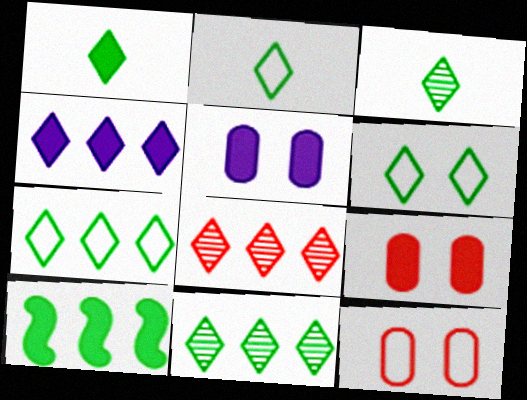[[1, 2, 3], 
[1, 6, 11], 
[2, 6, 7], 
[4, 7, 8]]